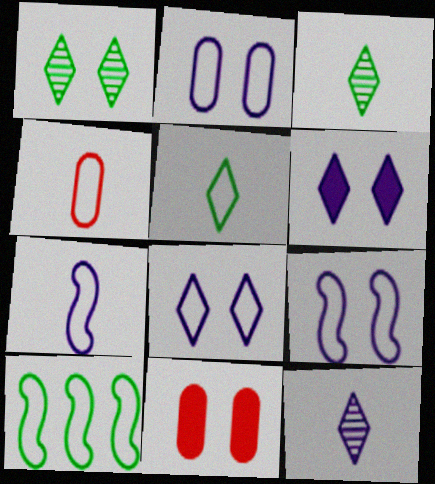[[1, 9, 11], 
[2, 8, 9], 
[4, 5, 7], 
[4, 8, 10], 
[10, 11, 12]]